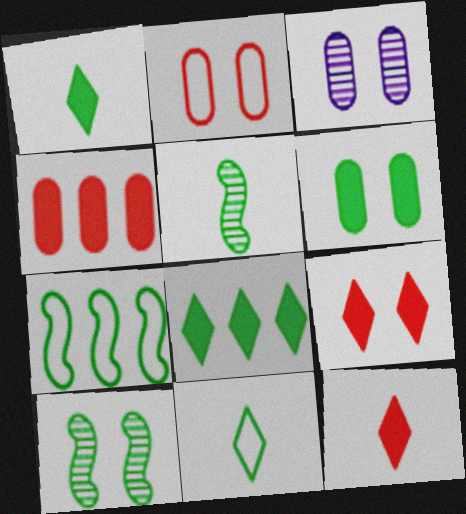[[2, 3, 6], 
[3, 7, 12]]